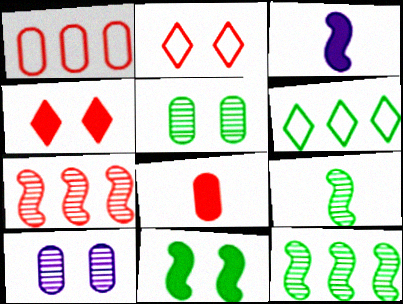[[2, 7, 8], 
[2, 10, 11]]